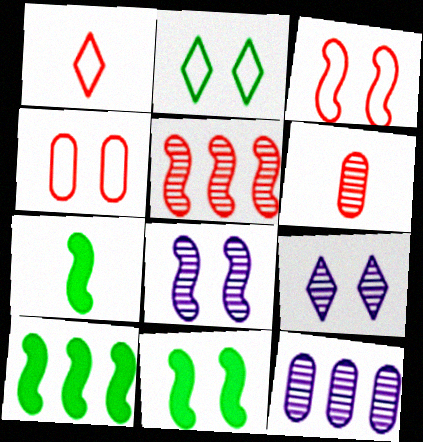[[1, 11, 12], 
[3, 8, 11], 
[4, 9, 11], 
[7, 10, 11]]